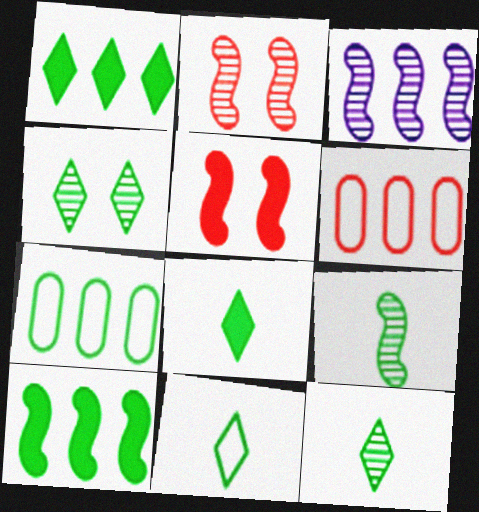[[1, 3, 6], 
[1, 4, 11], 
[2, 3, 9], 
[8, 11, 12]]